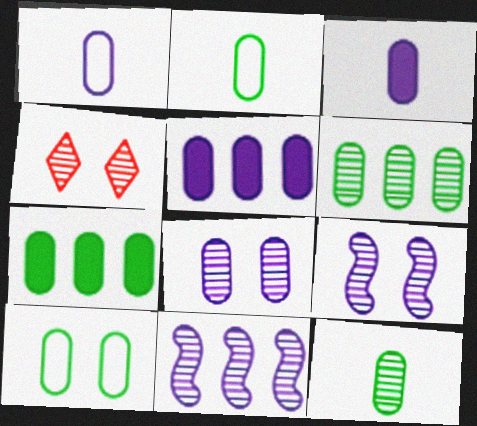[[1, 5, 8], 
[4, 11, 12], 
[7, 10, 12]]